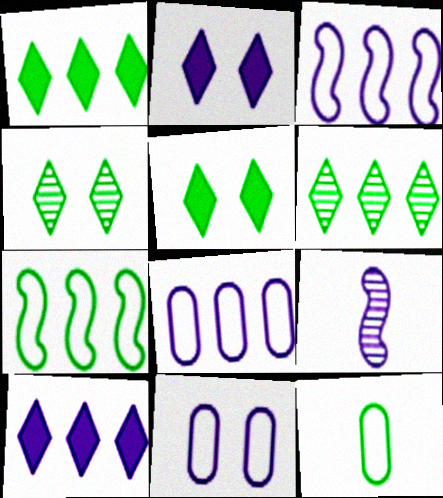[[2, 8, 9], 
[9, 10, 11]]